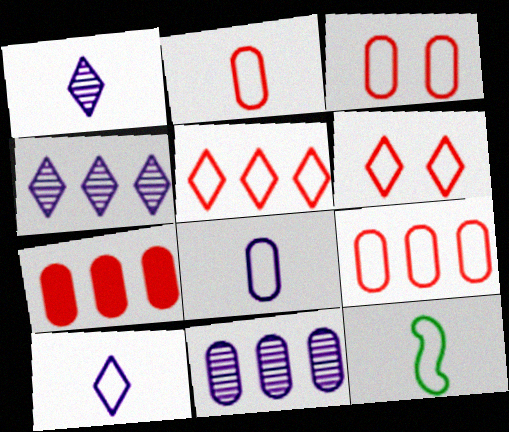[[2, 3, 9], 
[2, 10, 12]]